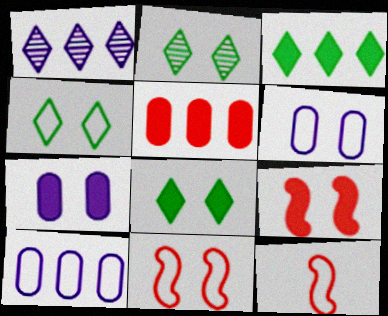[[2, 4, 8], 
[2, 6, 9], 
[2, 7, 11], 
[4, 6, 11], 
[4, 10, 12], 
[7, 8, 9]]